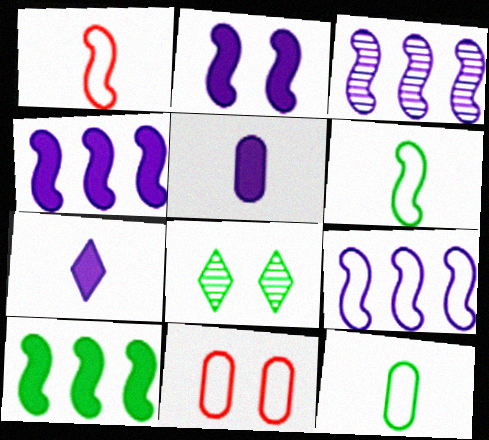[[2, 8, 11], 
[3, 4, 9], 
[8, 10, 12]]